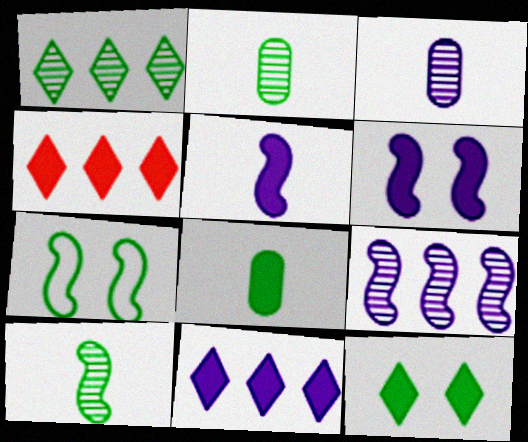[[1, 7, 8], 
[3, 4, 7], 
[4, 6, 8]]